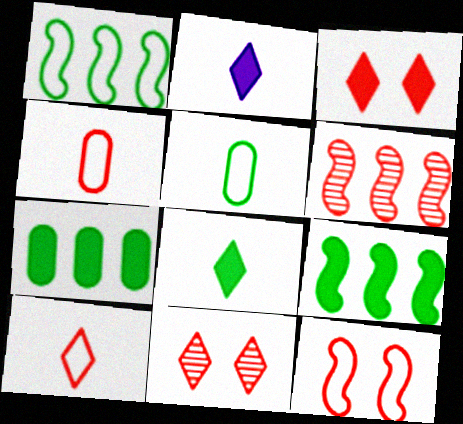[[3, 4, 6]]